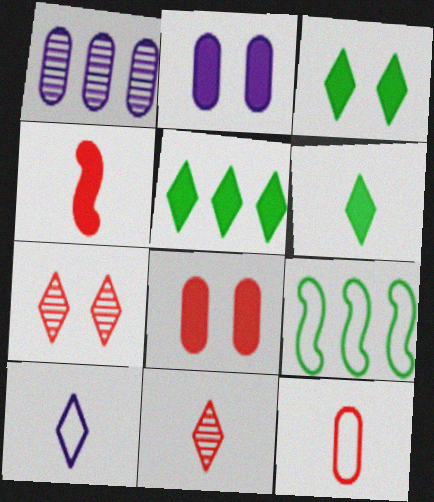[[2, 4, 5], 
[2, 9, 11], 
[3, 5, 6], 
[4, 11, 12], 
[5, 7, 10], 
[6, 10, 11]]